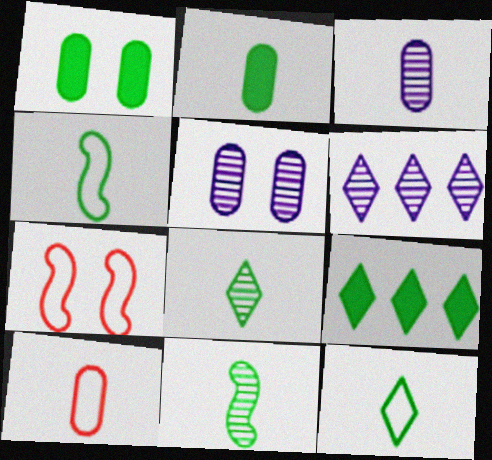[[2, 3, 10], 
[2, 4, 8], 
[2, 6, 7], 
[2, 11, 12], 
[3, 7, 9]]